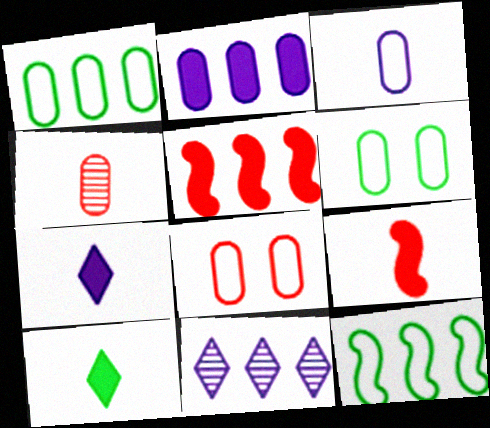[[1, 3, 8], 
[1, 5, 11], 
[2, 4, 6], 
[6, 9, 11]]